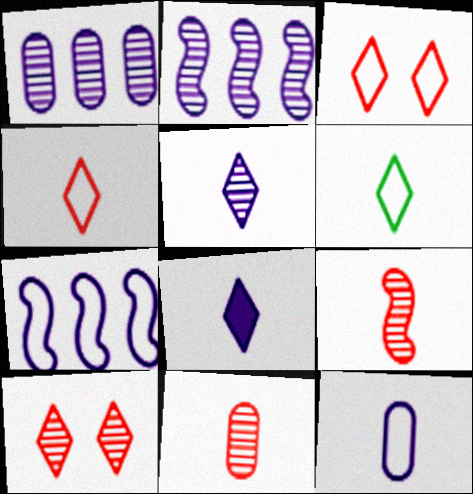[]